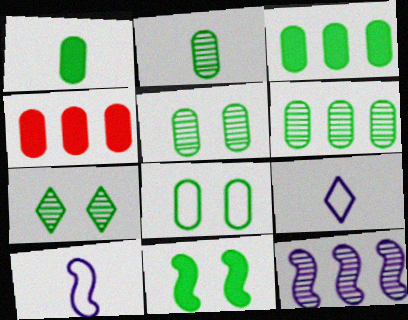[[1, 6, 8], 
[2, 3, 8], 
[2, 5, 6], 
[4, 7, 10], 
[7, 8, 11]]